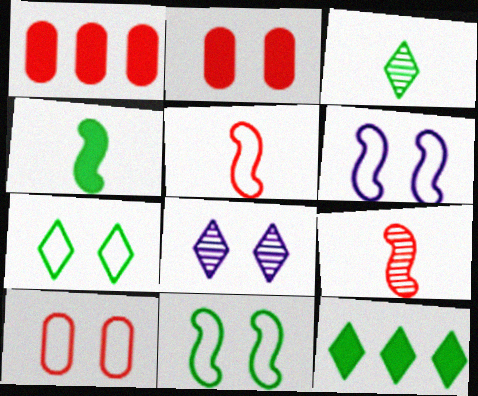[[1, 3, 6], 
[2, 8, 11], 
[3, 7, 12], 
[6, 7, 10]]